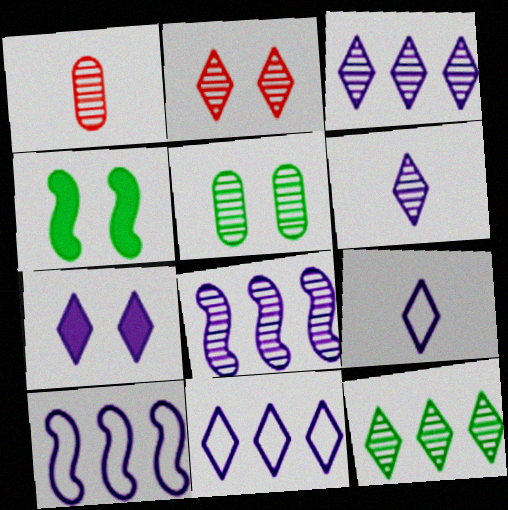[[1, 4, 11], 
[2, 6, 12], 
[3, 7, 9], 
[6, 7, 11]]